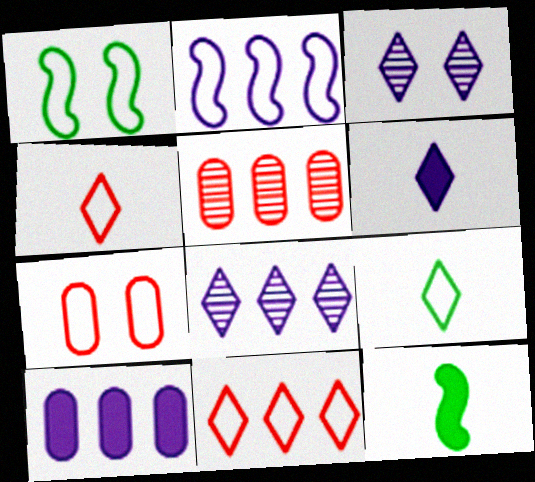[[1, 5, 6], 
[2, 7, 9], 
[2, 8, 10], 
[7, 8, 12]]